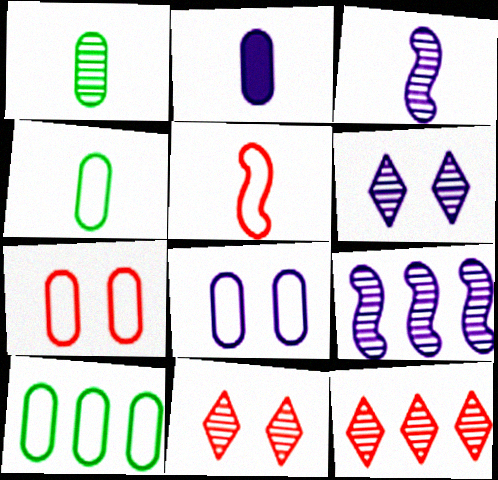[[1, 9, 11]]